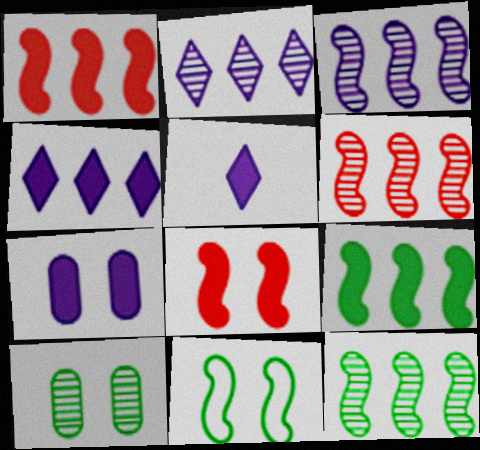[[3, 6, 12]]